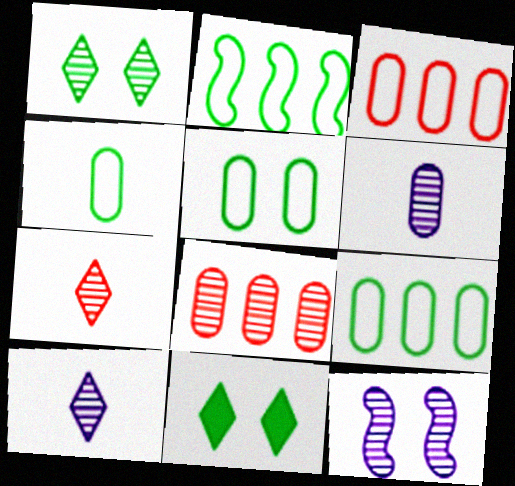[[4, 5, 9]]